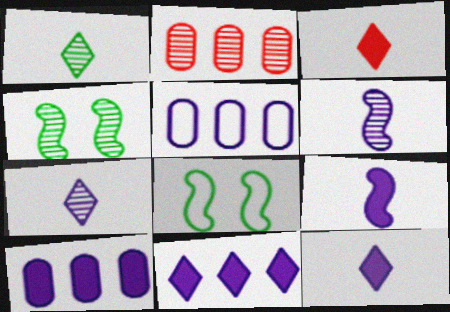[[2, 4, 7], 
[2, 8, 12], 
[3, 4, 5]]